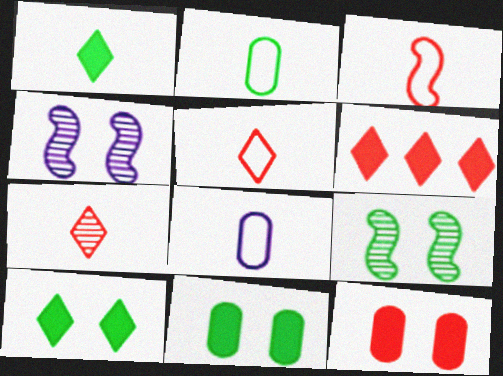[[2, 4, 6], 
[6, 8, 9]]